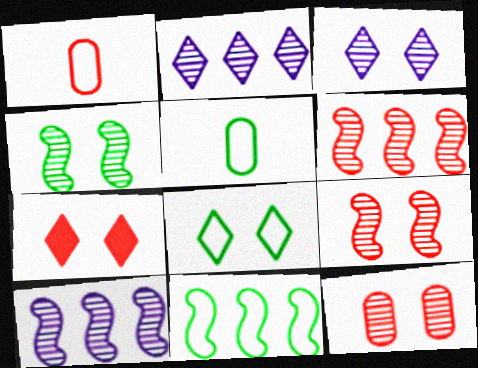[[1, 6, 7], 
[3, 4, 12], 
[3, 7, 8], 
[5, 7, 10], 
[5, 8, 11]]